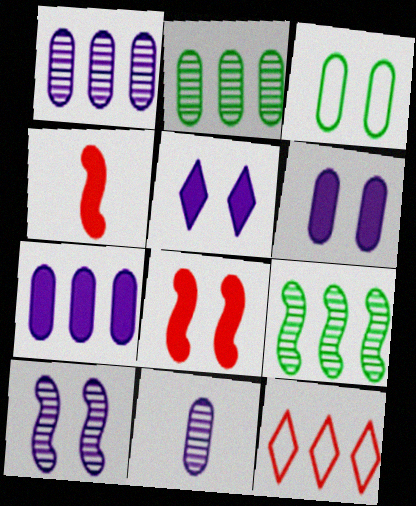[[7, 9, 12]]